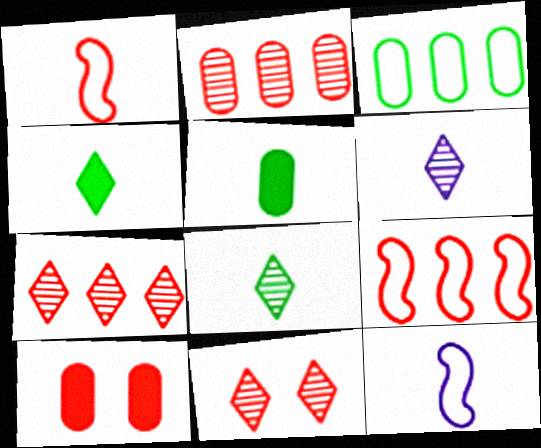[[1, 5, 6], 
[1, 7, 10]]